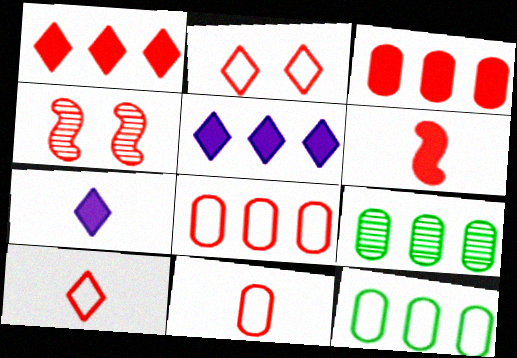[[1, 4, 11], 
[3, 4, 10], 
[4, 7, 12]]